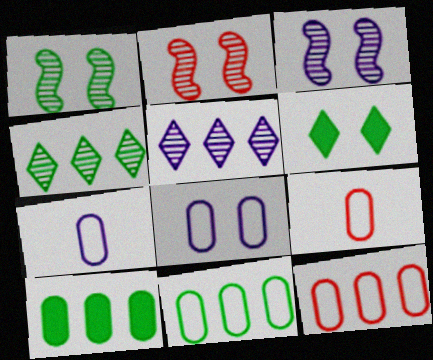[[1, 2, 3], 
[2, 6, 8], 
[8, 9, 11]]